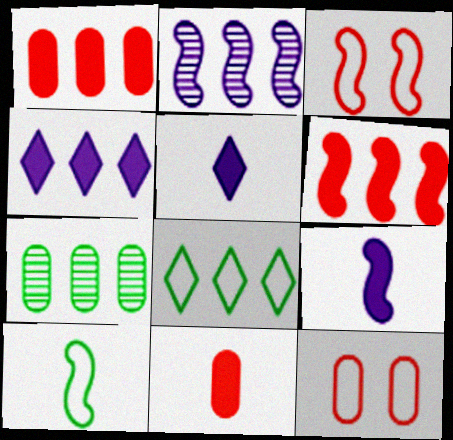[[1, 2, 8], 
[3, 5, 7]]